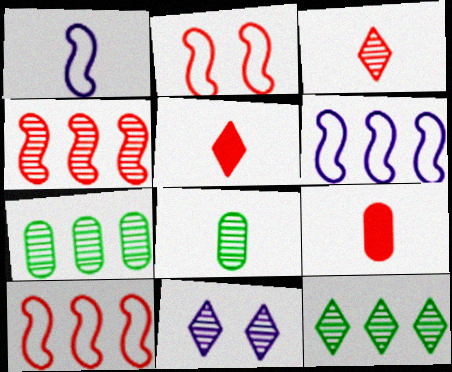[[1, 5, 8], 
[3, 11, 12], 
[4, 8, 11]]